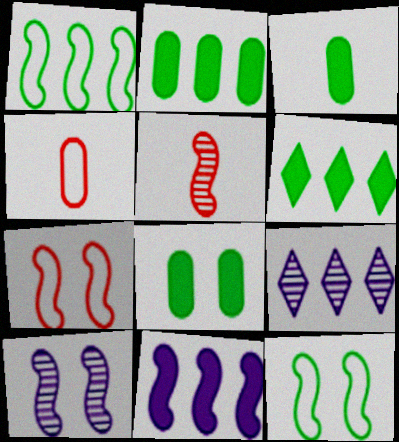[[2, 3, 8], 
[3, 7, 9], 
[4, 6, 10], 
[5, 11, 12]]